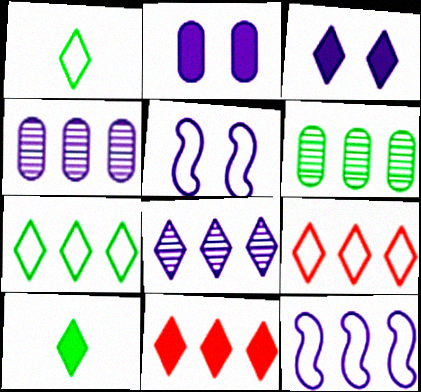[[3, 10, 11], 
[6, 11, 12], 
[7, 8, 11]]